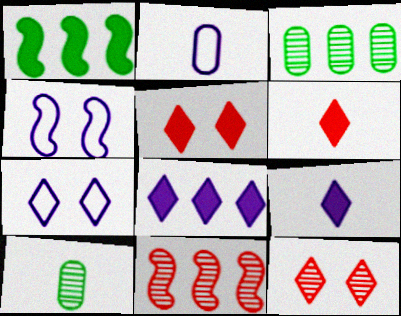[[1, 2, 12], 
[3, 4, 6]]